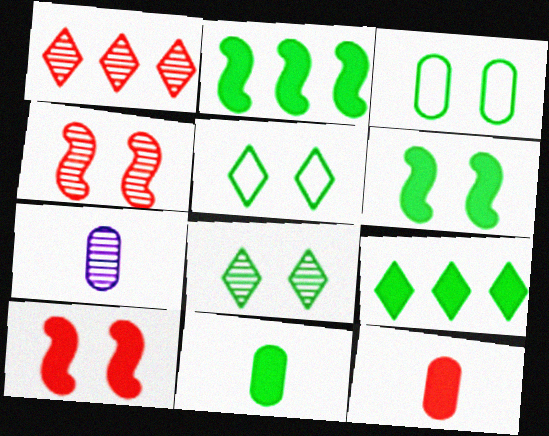[[3, 6, 8], 
[6, 9, 11]]